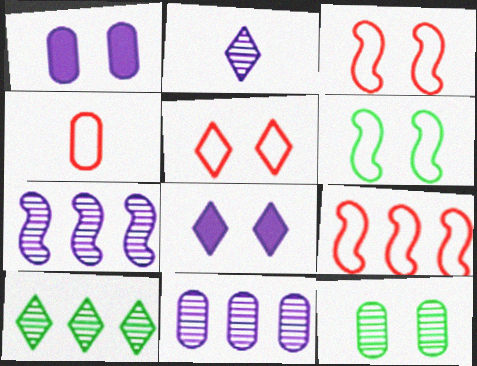[[3, 8, 12], 
[4, 5, 9]]